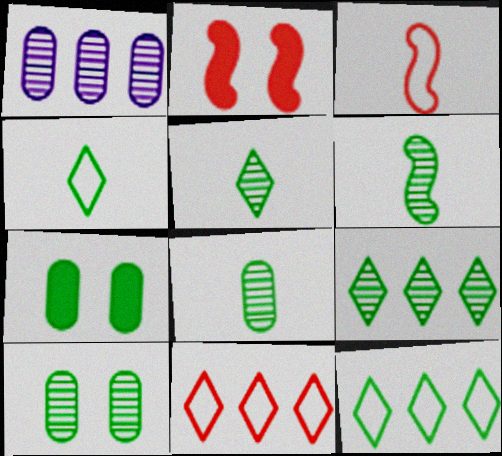[[1, 2, 4], 
[5, 6, 8], 
[6, 7, 12], 
[6, 9, 10]]